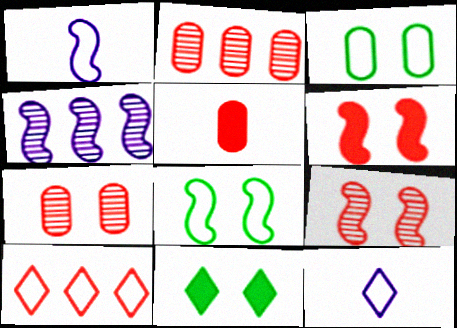[[1, 2, 11], 
[1, 3, 10], 
[5, 9, 10]]